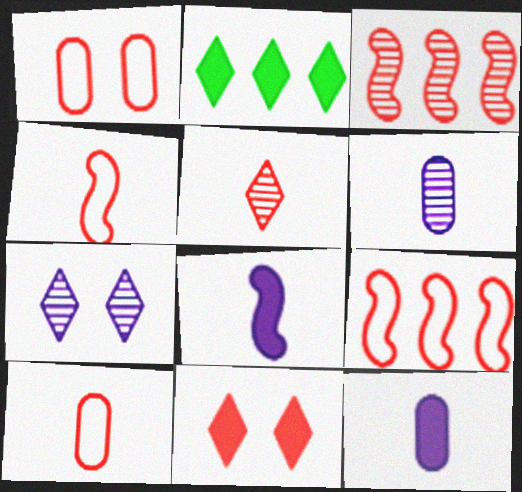[[3, 10, 11]]